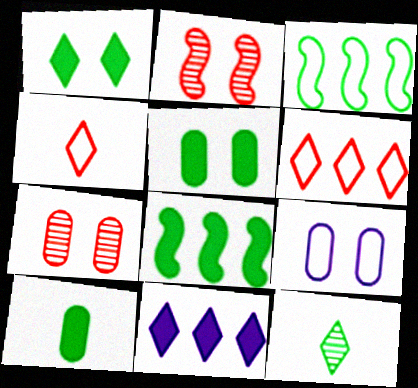[[1, 2, 9], 
[1, 8, 10], 
[3, 4, 9], 
[3, 5, 12], 
[5, 7, 9]]